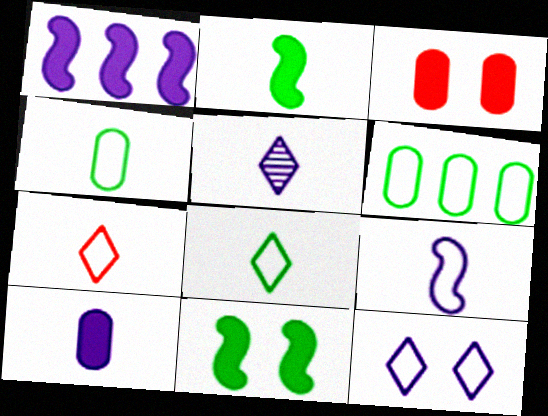[[4, 7, 9], 
[5, 9, 10]]